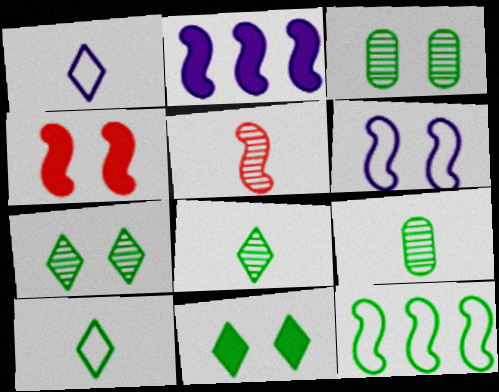[[9, 11, 12]]